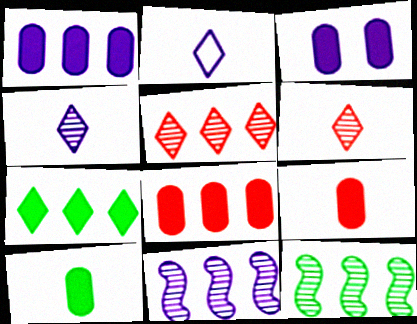[[2, 3, 11], 
[3, 8, 10]]